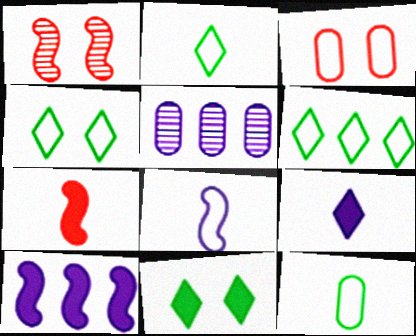[[2, 4, 6], 
[3, 6, 8], 
[4, 5, 7]]